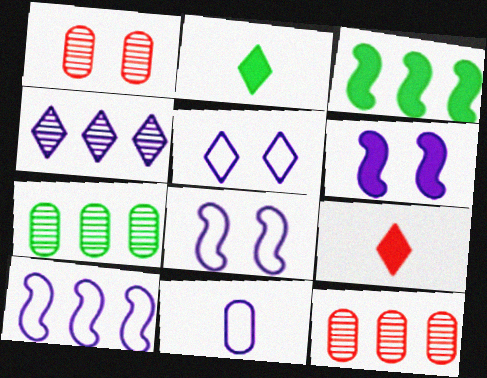[[1, 2, 10], 
[2, 8, 12], 
[4, 6, 11], 
[5, 10, 11], 
[7, 8, 9]]